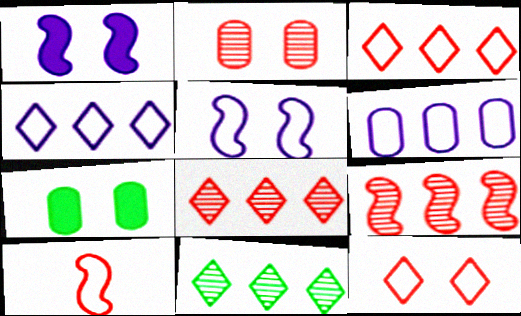[]